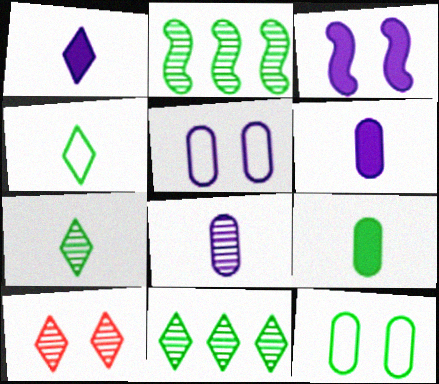[[2, 8, 10], 
[3, 10, 12]]